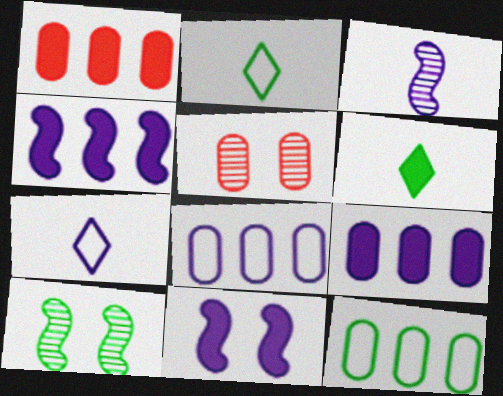[[1, 6, 11], 
[1, 7, 10], 
[2, 4, 5], 
[6, 10, 12]]